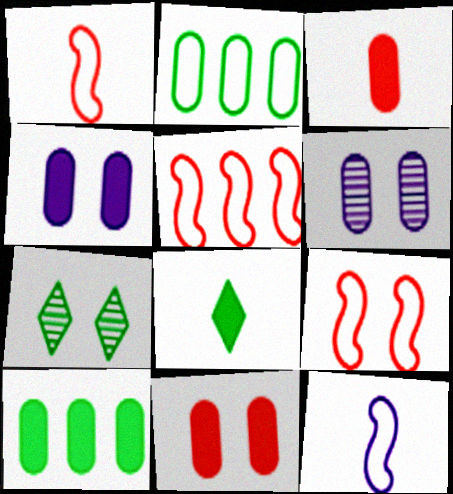[[1, 5, 9], 
[2, 3, 6], 
[3, 4, 10], 
[4, 7, 9], 
[5, 6, 8]]